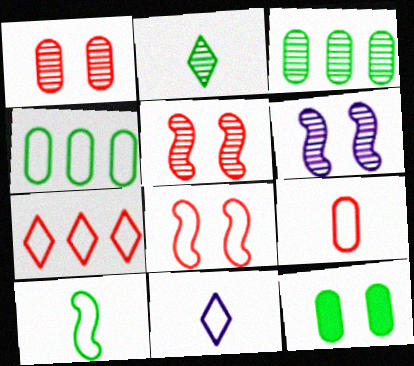[[4, 8, 11], 
[7, 8, 9], 
[9, 10, 11]]